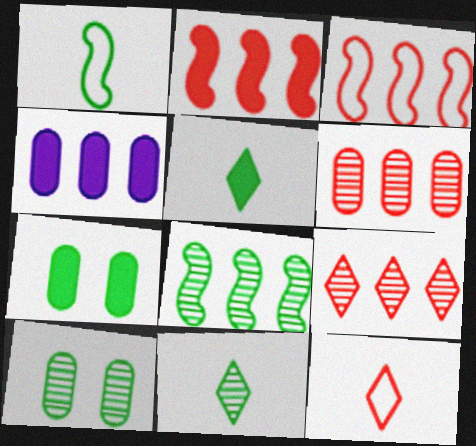[[8, 10, 11]]